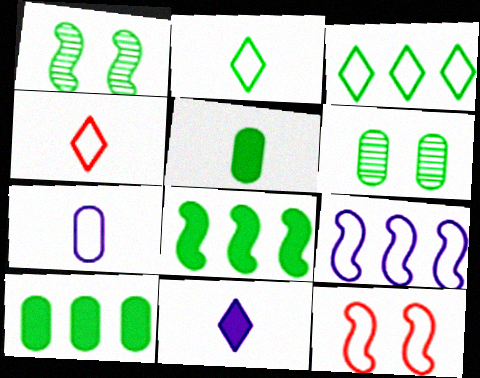[[1, 2, 10], 
[1, 3, 5], 
[2, 6, 8], 
[3, 7, 12]]